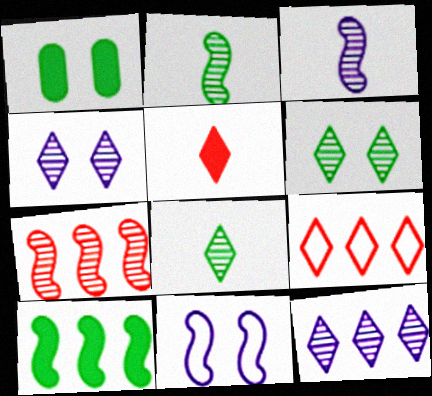[[1, 3, 9]]